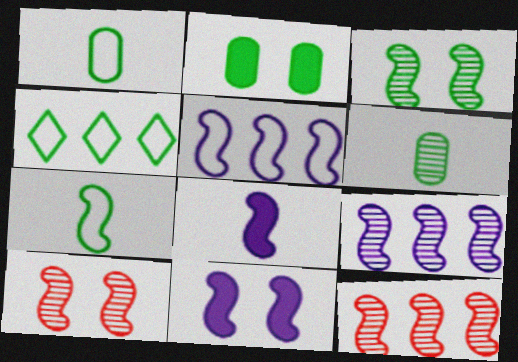[[7, 11, 12]]